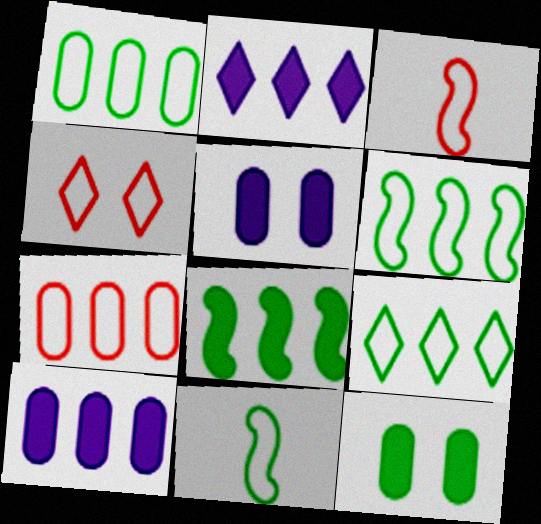[[1, 6, 9], 
[3, 4, 7]]